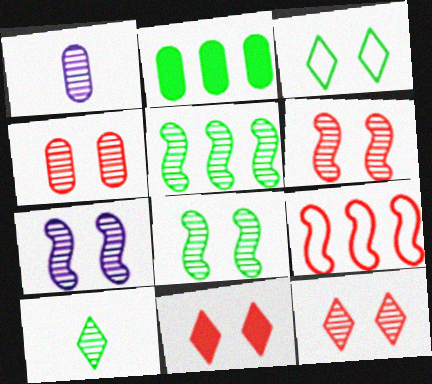[[1, 5, 12], 
[4, 6, 12], 
[6, 7, 8]]